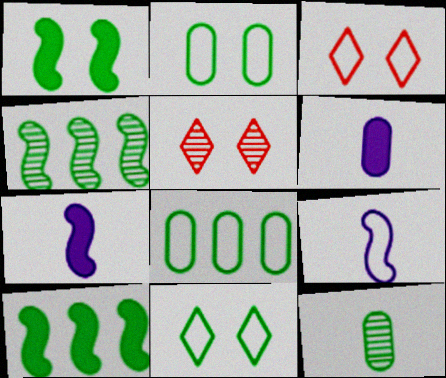[[3, 4, 6], 
[3, 8, 9], 
[5, 7, 8], 
[10, 11, 12]]